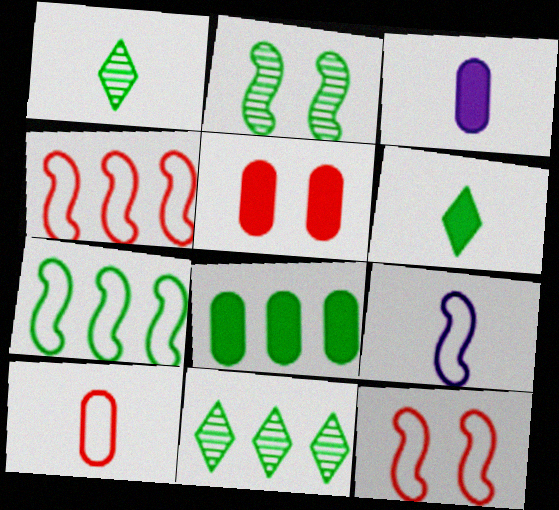[[3, 5, 8], 
[3, 11, 12], 
[5, 9, 11], 
[7, 8, 11], 
[7, 9, 12]]